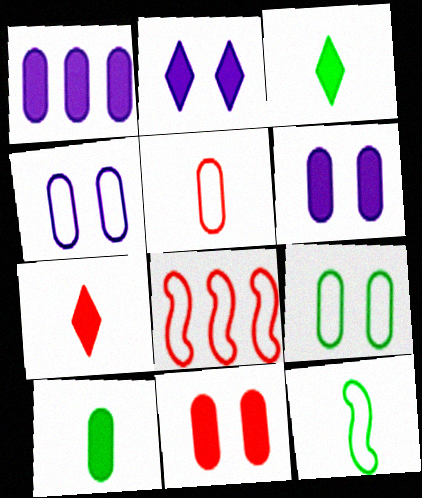[[1, 10, 11]]